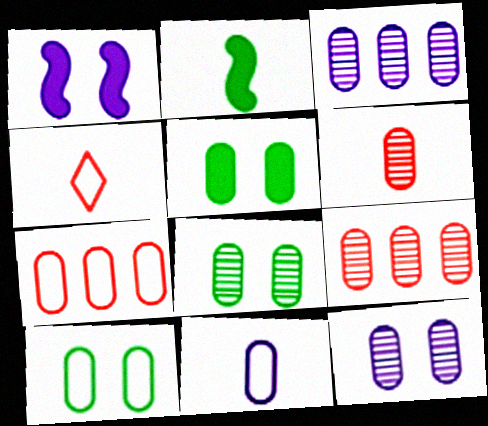[[3, 6, 8], 
[5, 8, 10], 
[5, 9, 11], 
[7, 10, 11]]